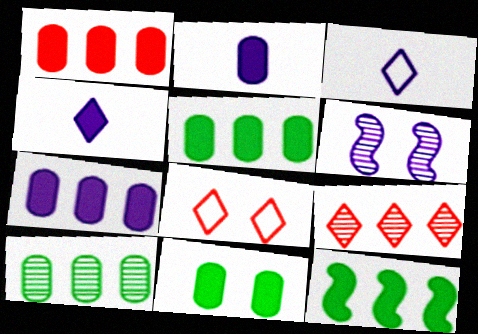[[1, 2, 11], 
[1, 5, 7], 
[3, 6, 7], 
[6, 8, 11]]